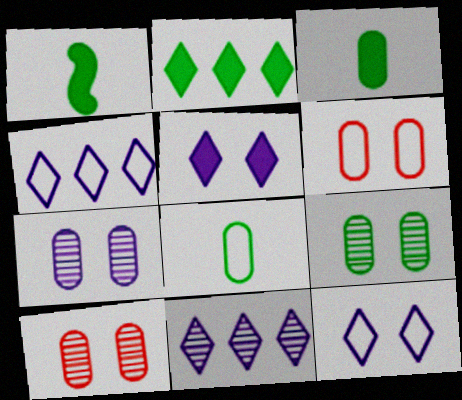[[1, 4, 10], 
[1, 6, 11], 
[7, 9, 10]]